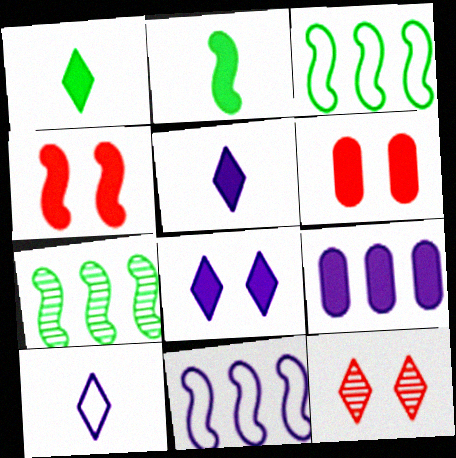[[1, 4, 9], 
[6, 7, 10]]